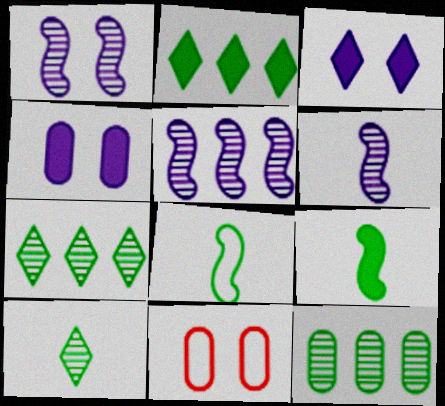[[1, 5, 6], 
[2, 6, 11]]